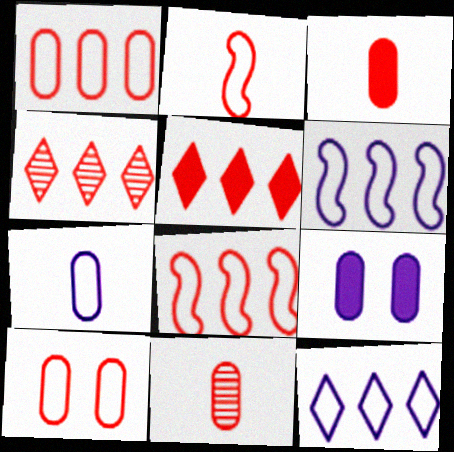[]